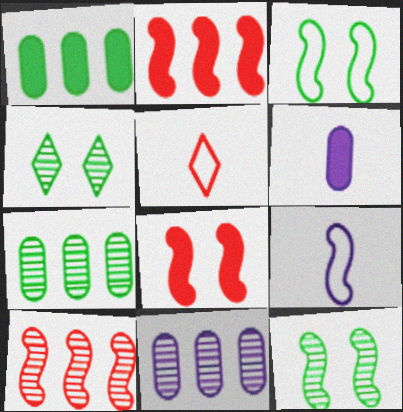[[2, 9, 12]]